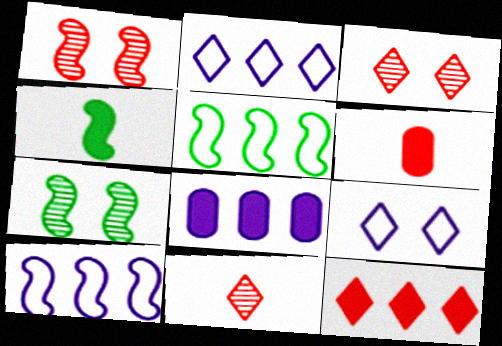[[1, 4, 10], 
[2, 6, 7], 
[4, 5, 7]]